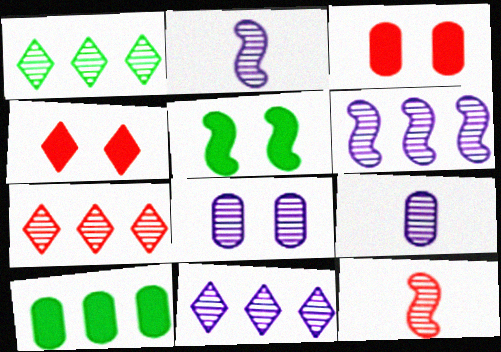[[1, 7, 11], 
[1, 8, 12], 
[2, 8, 11]]